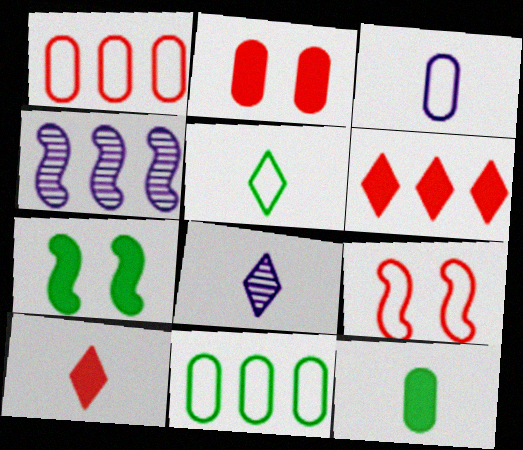[[1, 7, 8], 
[2, 4, 5], 
[4, 6, 11], 
[5, 8, 10]]